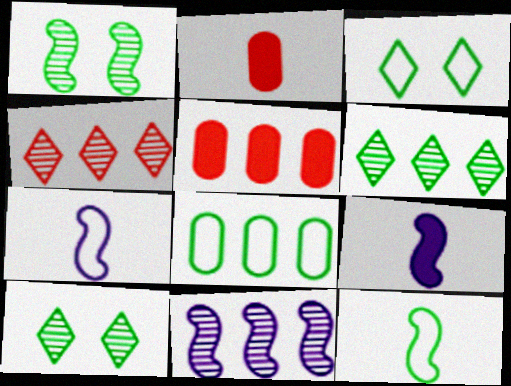[[2, 3, 11], 
[3, 8, 12], 
[5, 7, 10]]